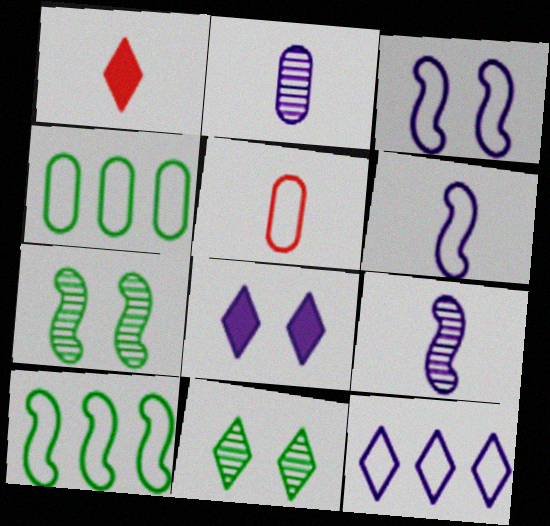[[1, 11, 12]]